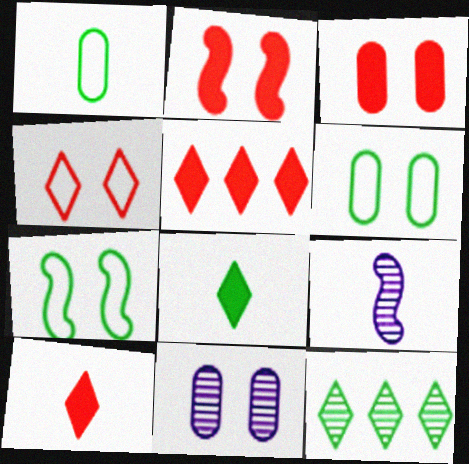[[1, 9, 10], 
[3, 6, 11], 
[5, 6, 9]]